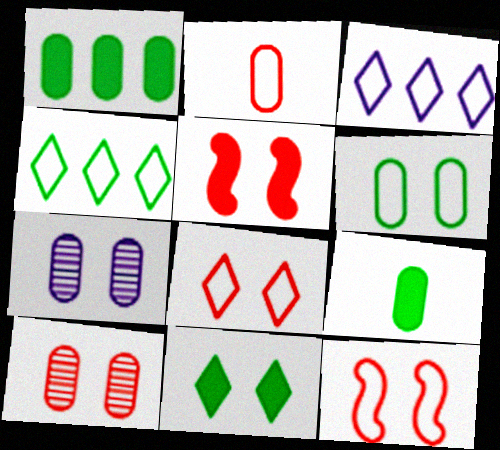[[1, 2, 7], 
[5, 8, 10], 
[7, 11, 12]]